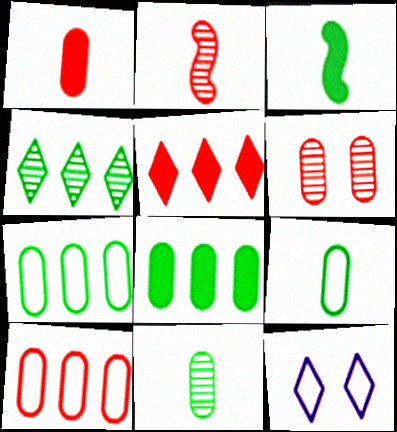[[1, 6, 10], 
[2, 8, 12]]